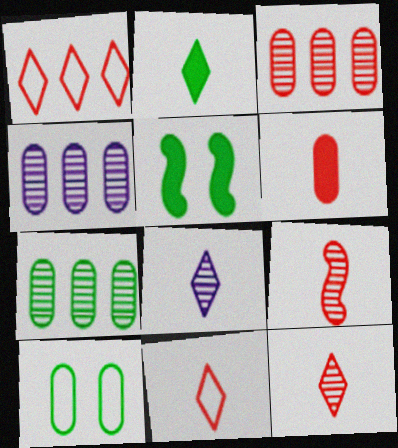[[2, 8, 11], 
[3, 4, 7], 
[4, 5, 11], 
[4, 6, 10], 
[6, 9, 11]]